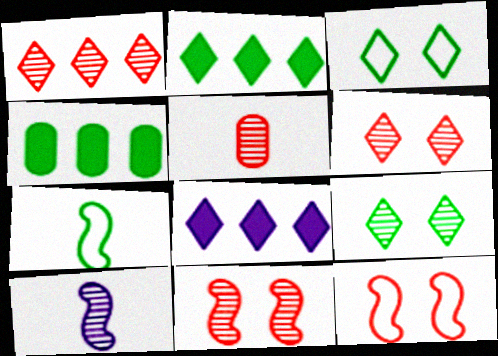[[1, 5, 11], 
[4, 7, 9]]